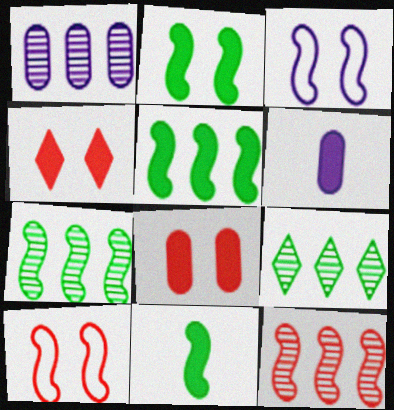[[1, 9, 12], 
[2, 5, 11], 
[3, 11, 12], 
[4, 5, 6], 
[6, 9, 10]]